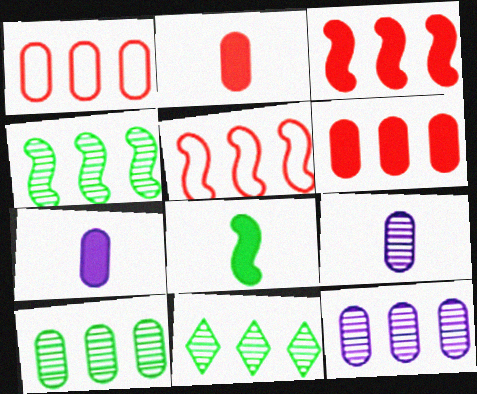[[4, 10, 11]]